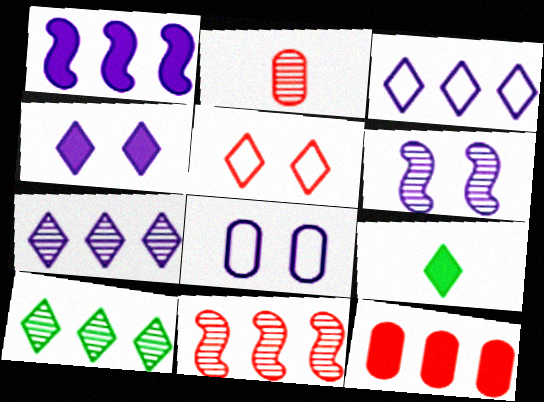[[2, 6, 10], 
[4, 6, 8], 
[5, 7, 9], 
[8, 9, 11]]